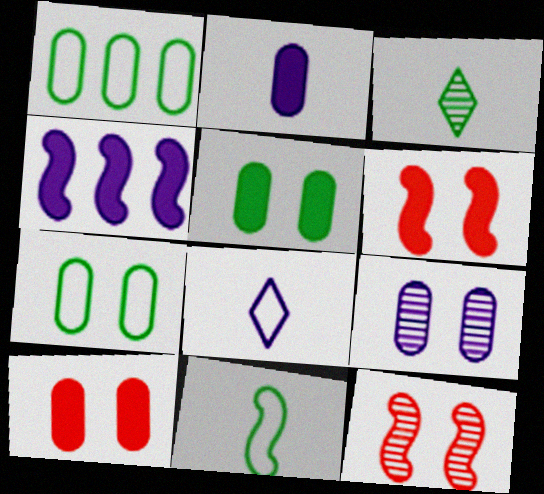[[4, 8, 9], 
[4, 11, 12], 
[7, 9, 10]]